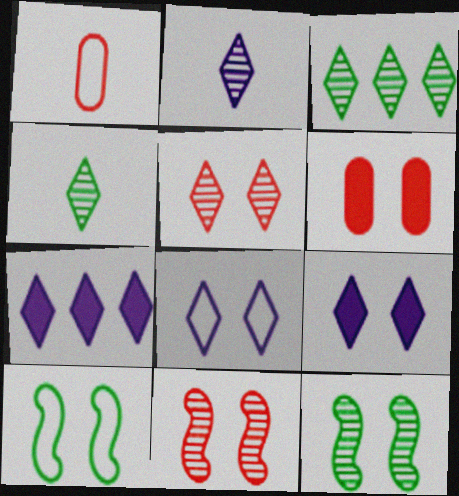[[1, 7, 12], 
[2, 3, 5], 
[2, 7, 8], 
[6, 8, 12]]